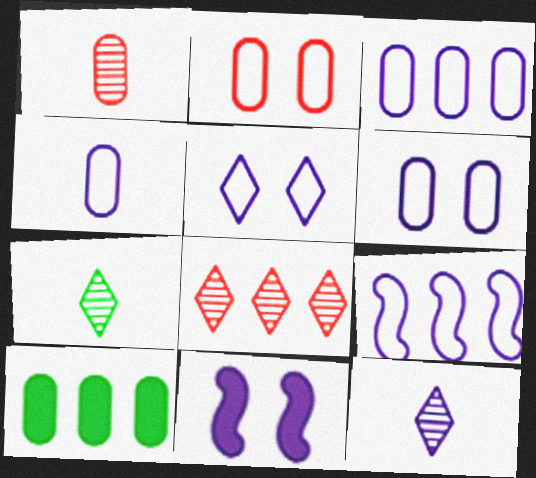[[1, 6, 10], 
[3, 4, 6], 
[3, 11, 12], 
[4, 5, 9], 
[8, 9, 10]]